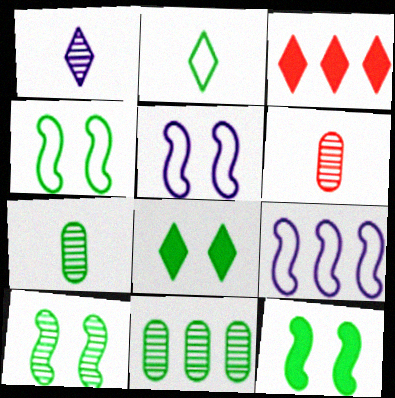[[2, 11, 12], 
[3, 5, 7], 
[3, 9, 11], 
[4, 10, 12], 
[6, 8, 9]]